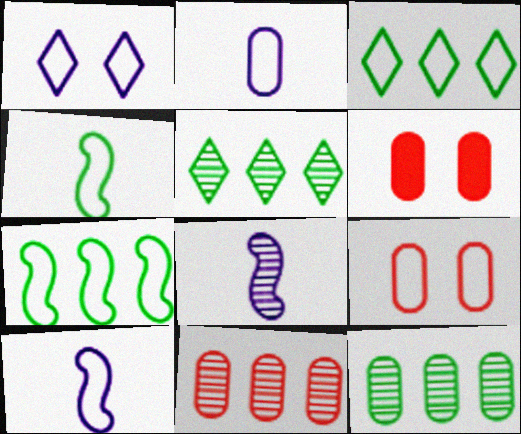[[2, 6, 12], 
[3, 6, 8], 
[3, 9, 10], 
[5, 6, 10]]